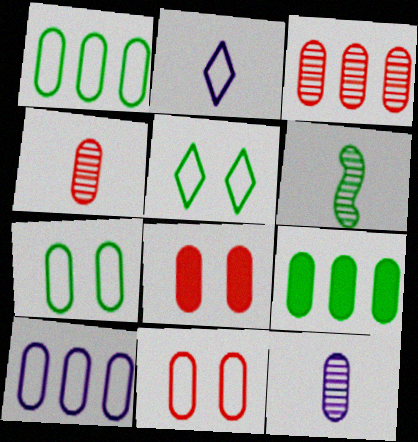[[1, 8, 12], 
[3, 9, 10], 
[5, 6, 9], 
[9, 11, 12]]